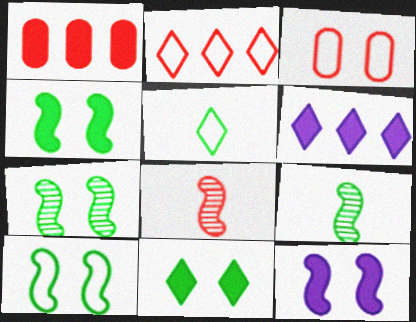[[3, 6, 9], 
[4, 7, 10]]